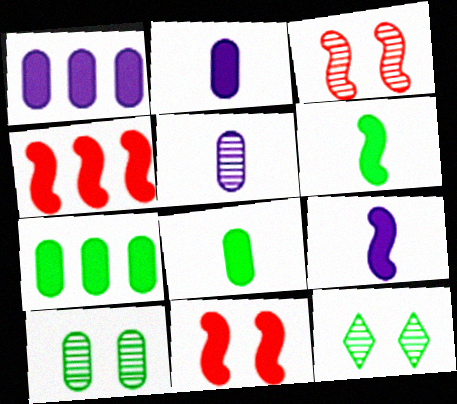[]